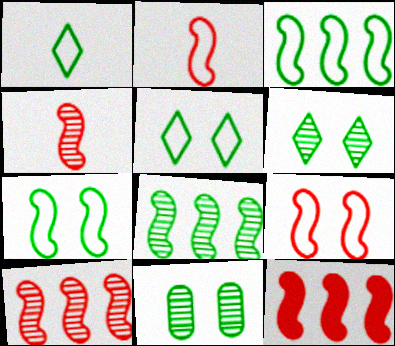[[4, 9, 12]]